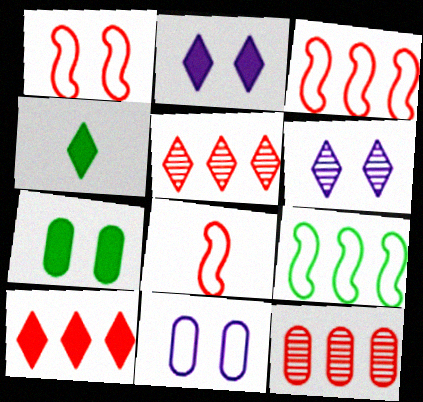[[1, 3, 8], 
[1, 6, 7], 
[2, 4, 10], 
[3, 10, 12]]